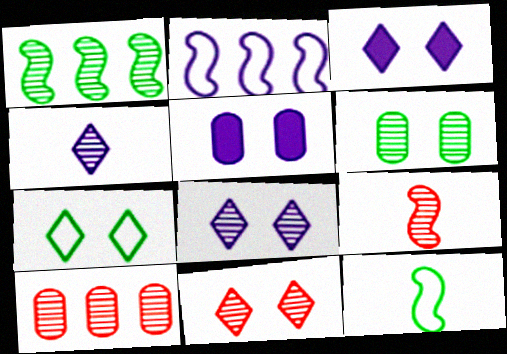[[2, 4, 5], 
[3, 7, 11], 
[3, 10, 12], 
[9, 10, 11]]